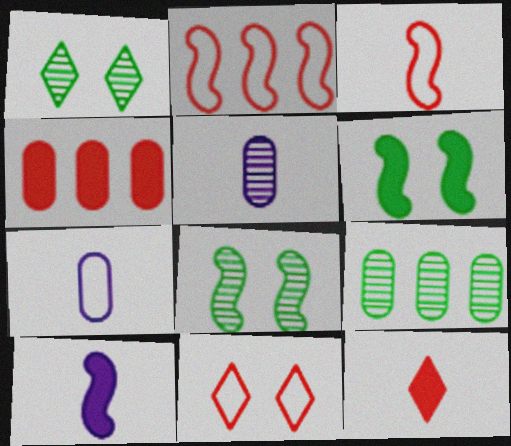[[2, 8, 10], 
[9, 10, 11]]